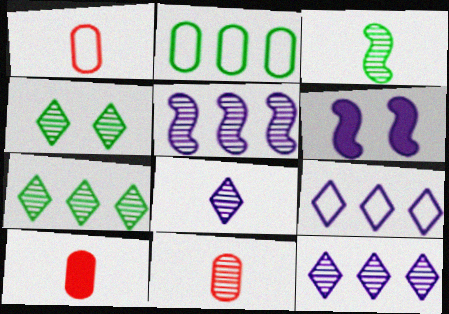[[1, 6, 7], 
[1, 10, 11], 
[3, 8, 11], 
[4, 5, 11]]